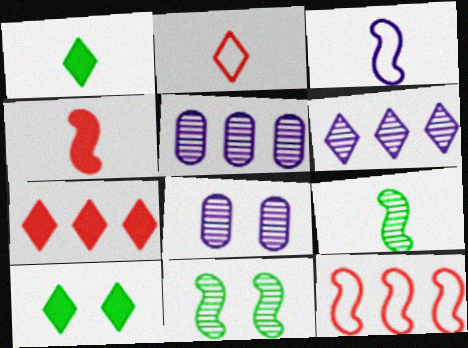[[1, 8, 12], 
[2, 6, 10], 
[3, 4, 9]]